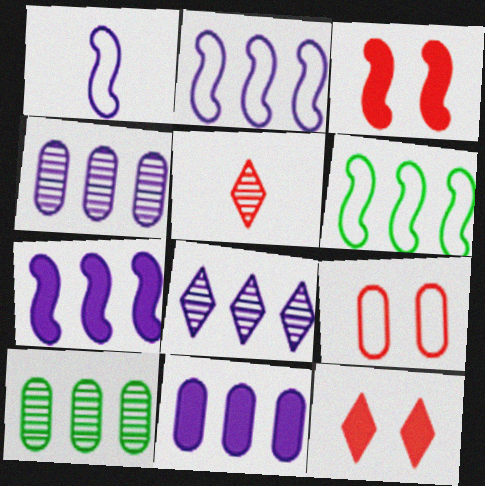[[1, 10, 12], 
[2, 8, 11]]